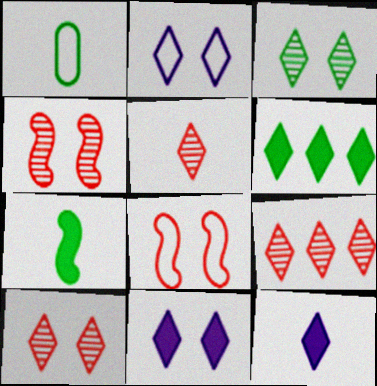[[2, 5, 6], 
[5, 9, 10]]